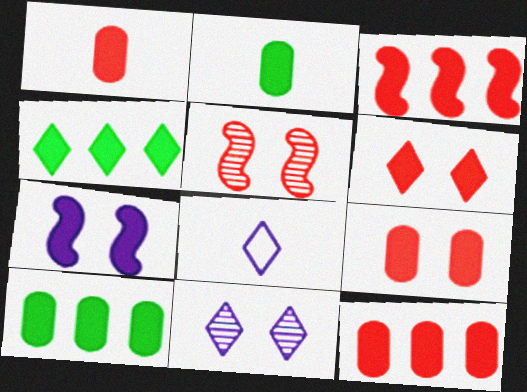[[1, 3, 6], 
[1, 4, 7], 
[1, 9, 12], 
[5, 8, 10]]